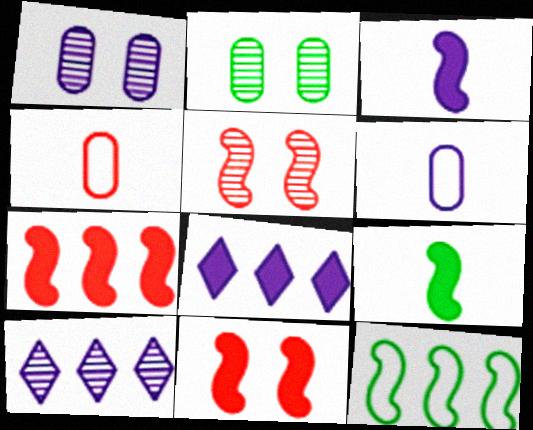[[3, 5, 12]]